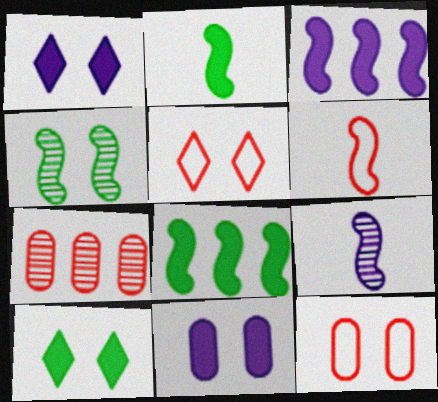[[1, 4, 12], 
[2, 6, 9], 
[3, 4, 6], 
[4, 5, 11]]